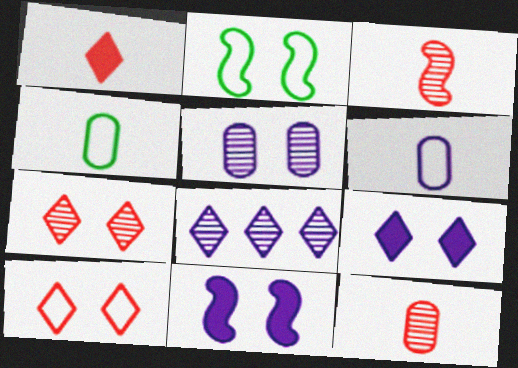[[6, 8, 11]]